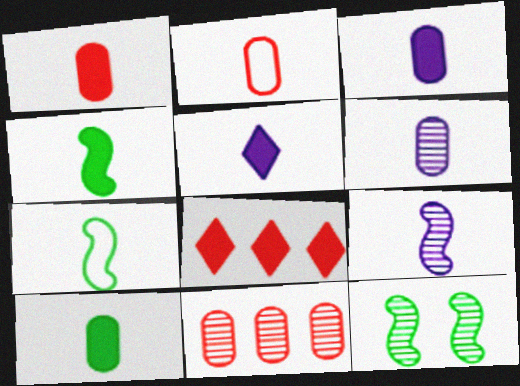[[1, 3, 10], 
[1, 4, 5], 
[2, 6, 10]]